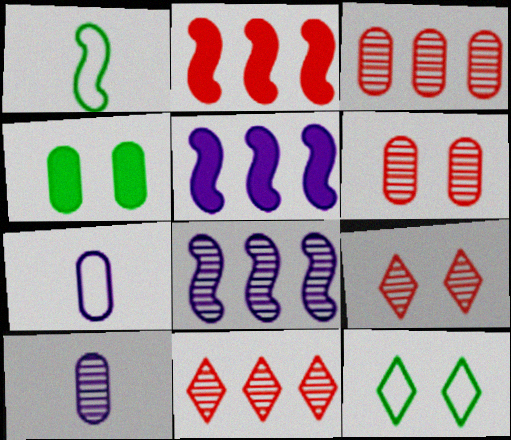[[2, 10, 12], 
[3, 4, 7]]